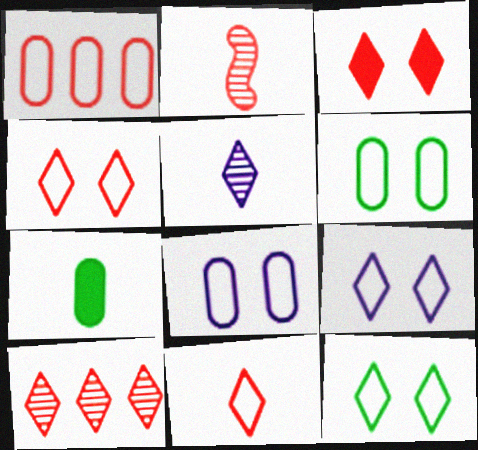[[1, 2, 3], 
[3, 10, 11], 
[4, 9, 12]]